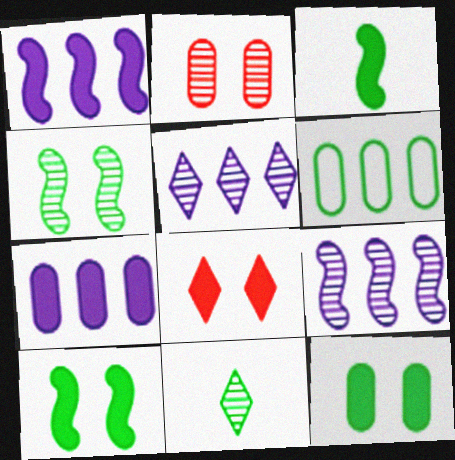[[2, 9, 11], 
[3, 7, 8], 
[6, 10, 11]]